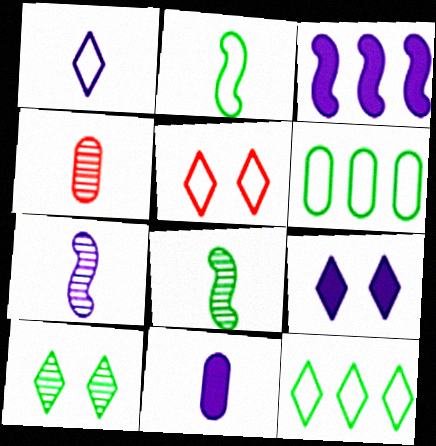[[1, 5, 12], 
[1, 7, 11], 
[3, 9, 11], 
[5, 9, 10]]